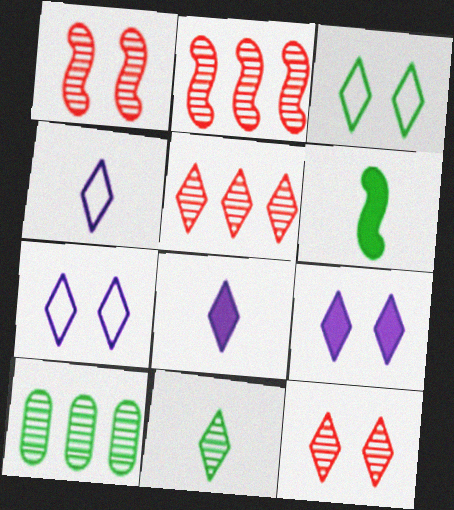[[3, 5, 8], 
[3, 6, 10], 
[3, 9, 12]]